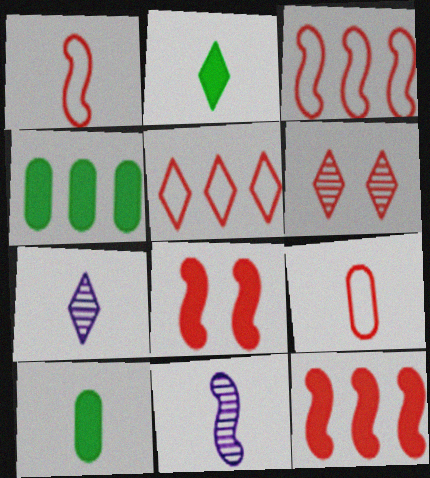[[1, 7, 10], 
[2, 9, 11], 
[6, 9, 12]]